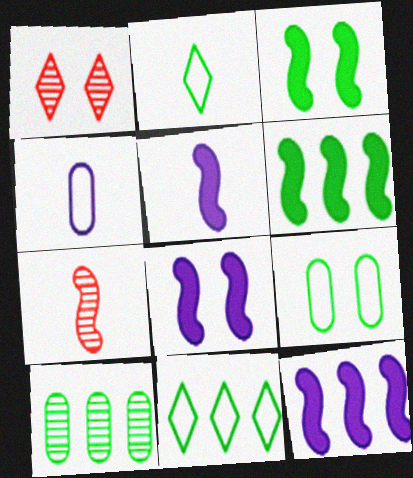[[1, 4, 6], 
[1, 8, 9], 
[2, 3, 10], 
[5, 8, 12], 
[6, 10, 11]]